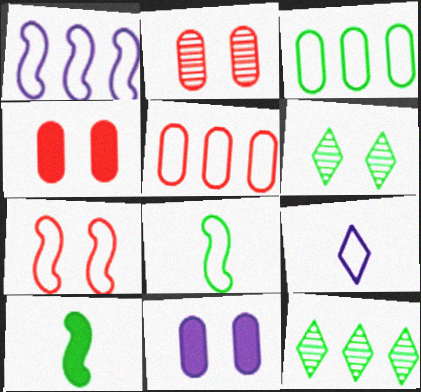[[1, 7, 8], 
[3, 6, 10], 
[3, 7, 9], 
[6, 7, 11]]